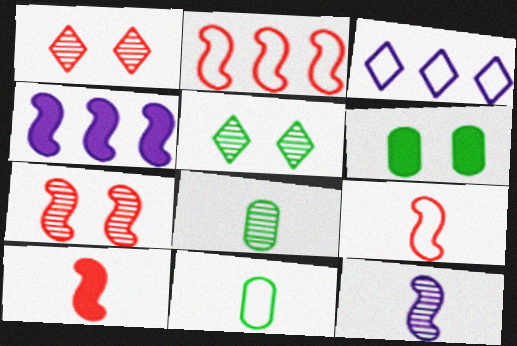[[1, 4, 11], 
[2, 7, 10]]